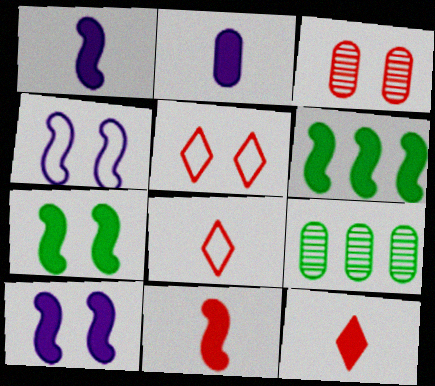[[1, 5, 9], 
[4, 9, 12], 
[6, 10, 11], 
[8, 9, 10]]